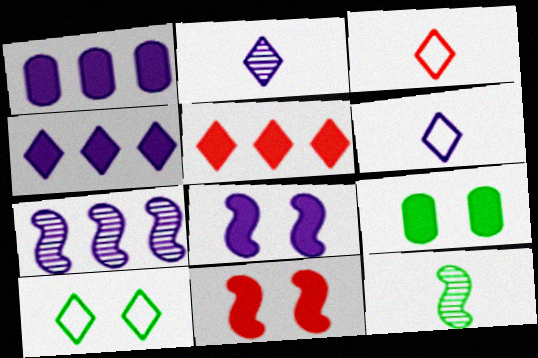[[2, 5, 10], 
[3, 7, 9]]